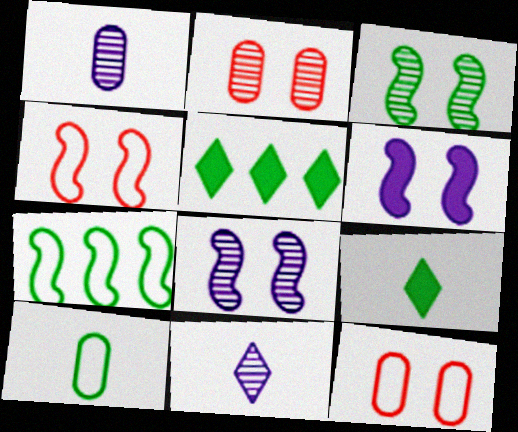[[1, 4, 5], 
[3, 4, 6], 
[3, 5, 10]]